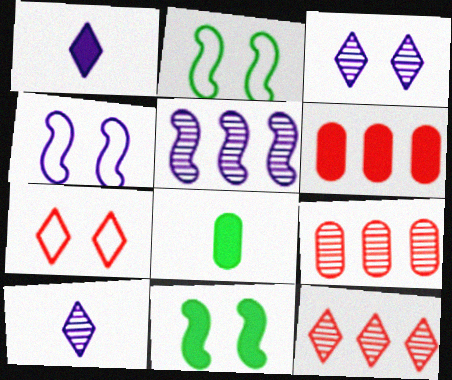[[1, 2, 9], 
[1, 6, 11], 
[2, 6, 10], 
[4, 8, 12], 
[5, 7, 8]]